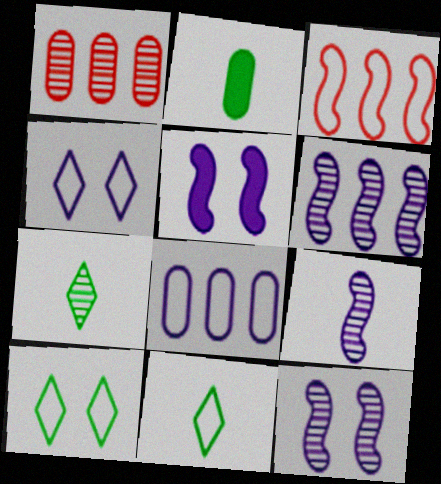[[1, 5, 11], 
[1, 7, 12], 
[6, 9, 12]]